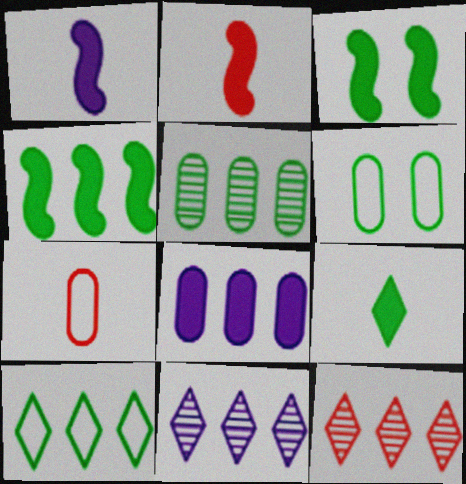[[1, 6, 12], 
[2, 6, 11], 
[3, 7, 11], 
[4, 5, 10]]